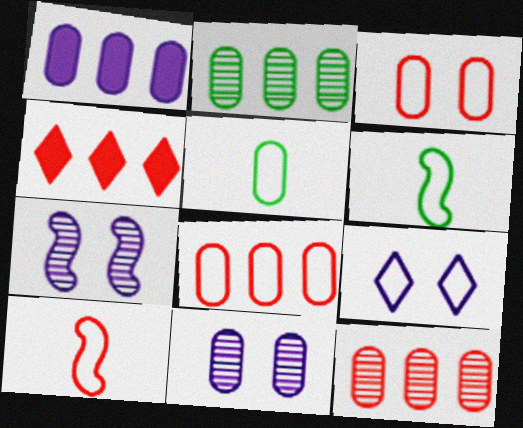[[1, 2, 8], 
[4, 5, 7], 
[4, 6, 11], 
[6, 8, 9]]